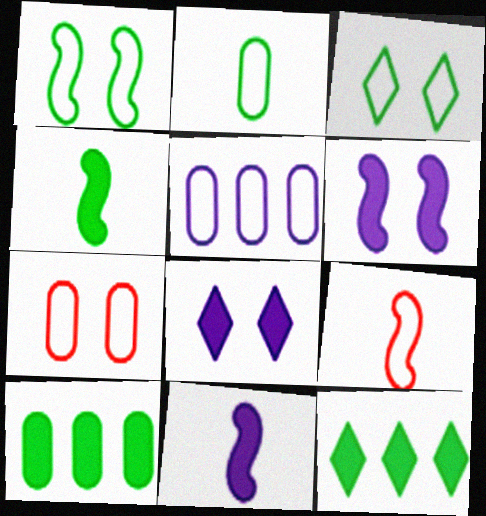[[2, 5, 7], 
[3, 5, 9]]